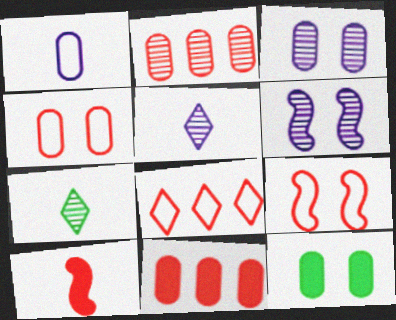[[1, 2, 12], 
[1, 7, 10], 
[2, 6, 7], 
[3, 4, 12]]